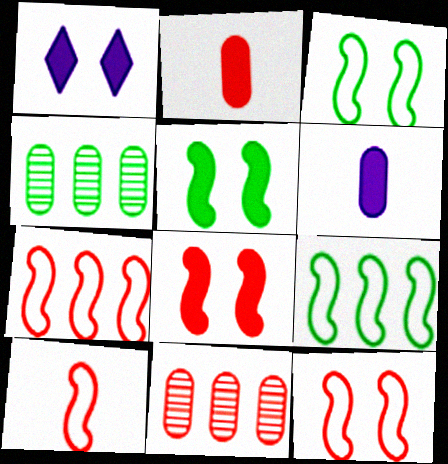[[1, 4, 10], 
[7, 10, 12]]